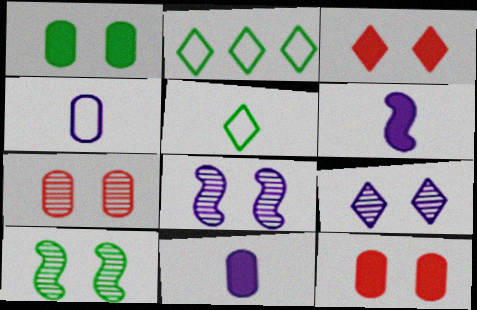[[2, 6, 7], 
[7, 9, 10]]